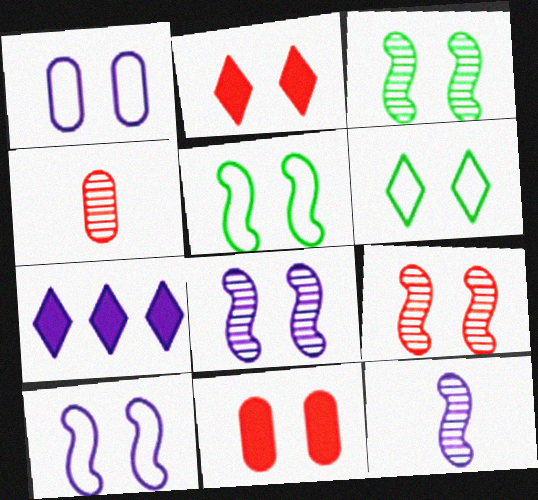[[1, 2, 3], 
[1, 7, 12], 
[3, 8, 9], 
[4, 5, 7], 
[6, 8, 11]]